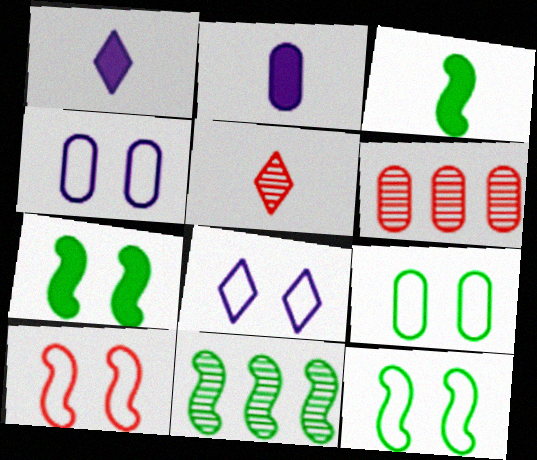[[1, 6, 12], 
[2, 6, 9], 
[3, 6, 8], 
[3, 11, 12], 
[8, 9, 10]]